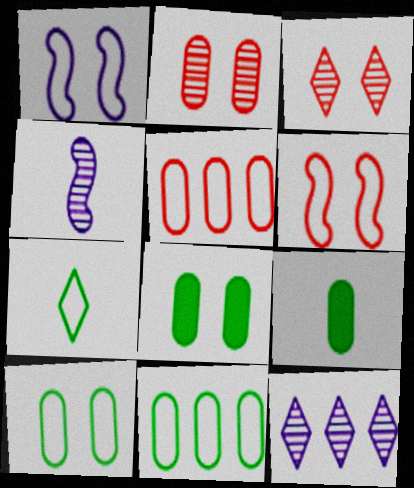[[1, 3, 8], 
[1, 5, 7], 
[6, 9, 12]]